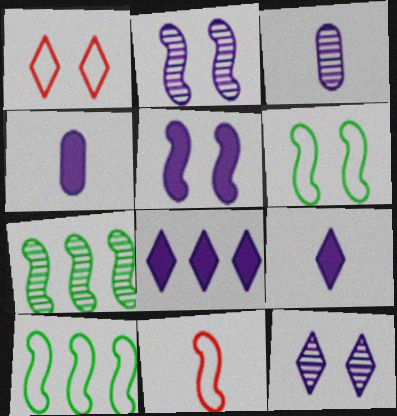[[1, 4, 7], 
[4, 5, 8], 
[5, 7, 11]]